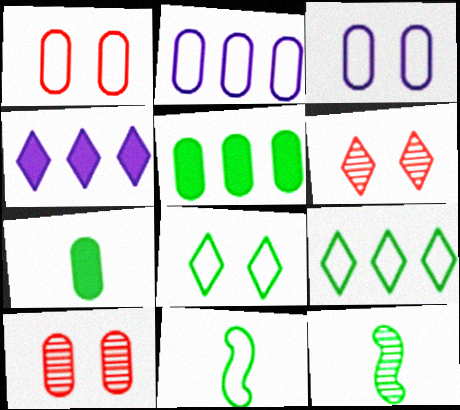[[1, 4, 12], 
[2, 7, 10], 
[4, 10, 11], 
[5, 8, 12]]